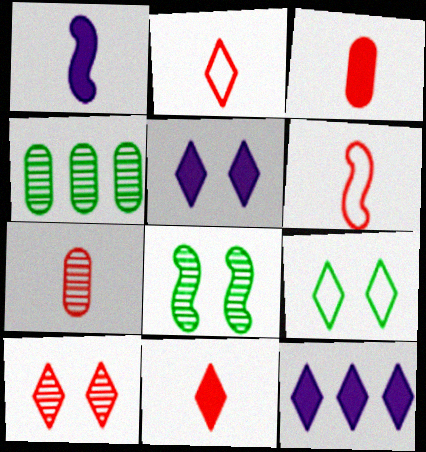[[4, 5, 6], 
[5, 9, 10], 
[6, 7, 11]]